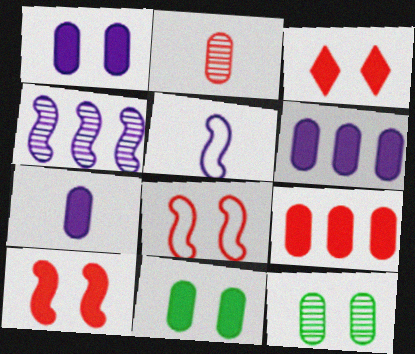[[1, 6, 7], 
[7, 9, 11]]